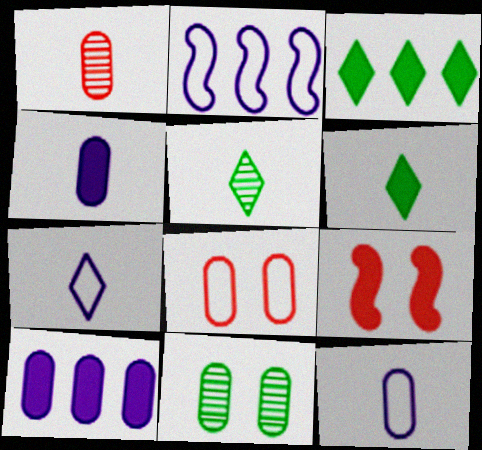[[3, 4, 9], 
[6, 9, 10]]